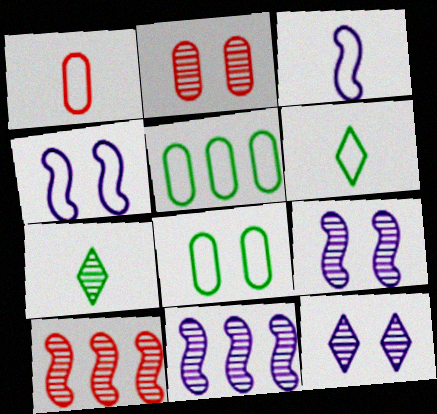[[1, 3, 6], 
[2, 7, 11]]